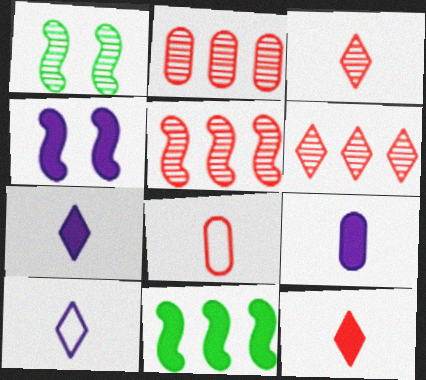[[2, 5, 6]]